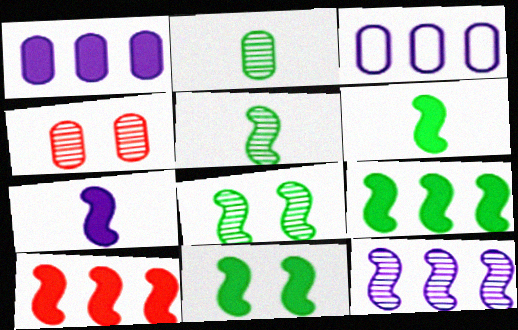[[6, 9, 11], 
[7, 10, 11]]